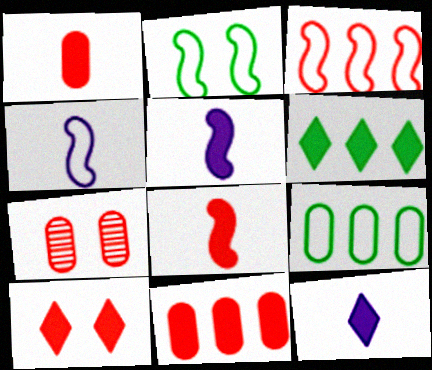[[2, 3, 4], 
[4, 6, 7], 
[6, 10, 12], 
[8, 10, 11]]